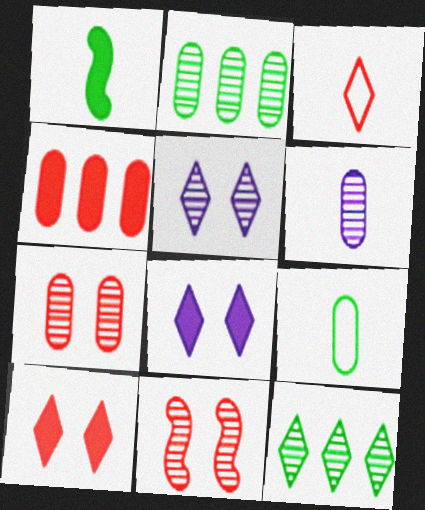[[1, 3, 6], 
[1, 4, 8], 
[2, 6, 7], 
[3, 4, 11], 
[3, 8, 12], 
[6, 11, 12]]